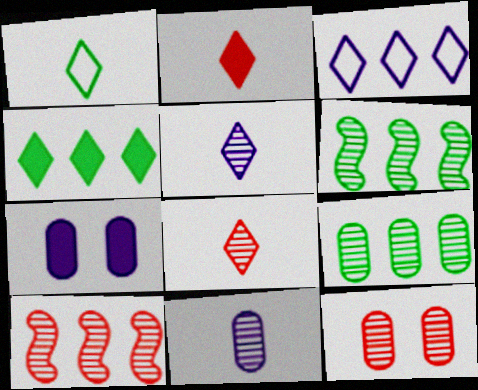[[1, 2, 5], 
[1, 7, 10], 
[5, 6, 12], 
[8, 10, 12], 
[9, 11, 12]]